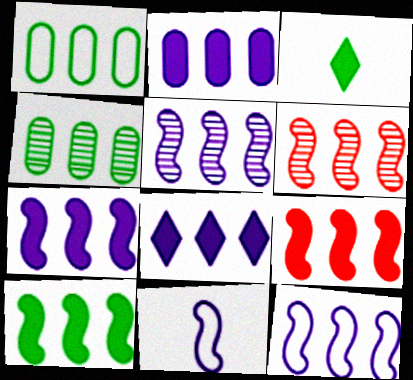[[1, 6, 8], 
[2, 7, 8], 
[5, 7, 12], 
[6, 10, 12], 
[7, 9, 10]]